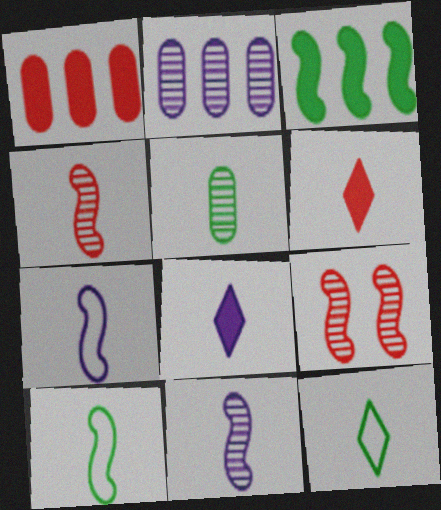[[3, 7, 9], 
[5, 6, 7]]